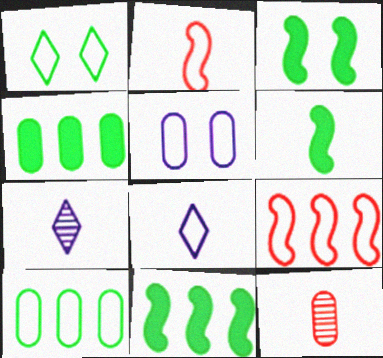[[3, 6, 11], 
[4, 5, 12], 
[6, 8, 12]]